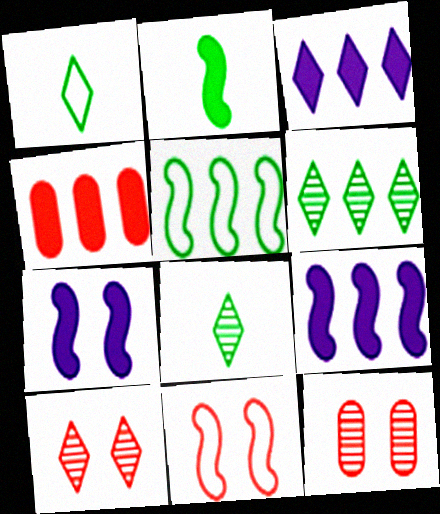[[1, 3, 10], 
[1, 9, 12]]